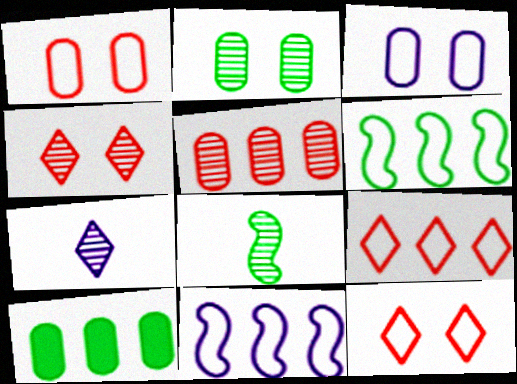[]